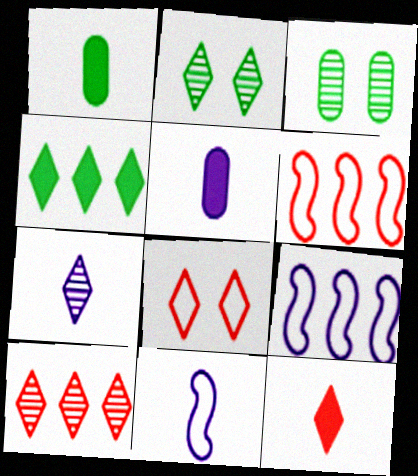[[2, 5, 6], 
[2, 7, 10], 
[3, 9, 12], 
[4, 7, 8], 
[5, 7, 11], 
[8, 10, 12]]